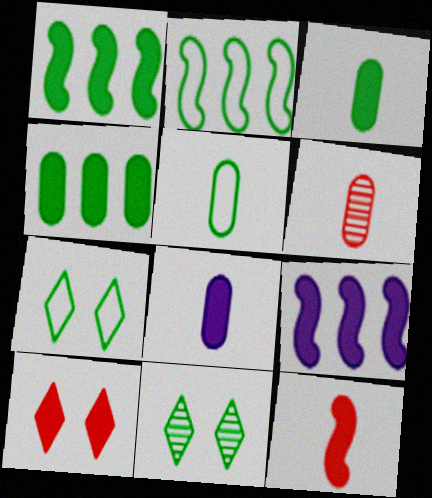[[1, 5, 11], 
[1, 8, 10], 
[2, 3, 11], 
[2, 5, 7], 
[3, 9, 10], 
[5, 6, 8], 
[6, 7, 9]]